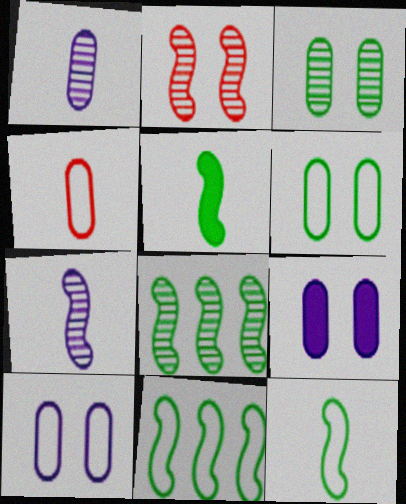[[2, 7, 8]]